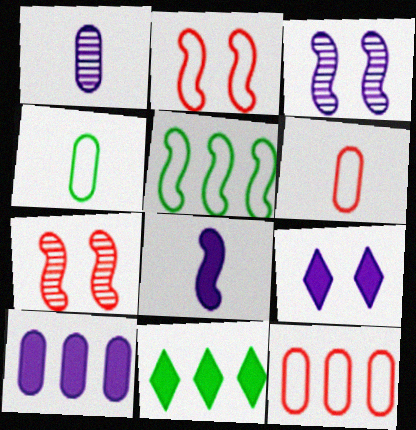[[1, 2, 11], 
[3, 6, 11], 
[5, 7, 8], 
[8, 9, 10]]